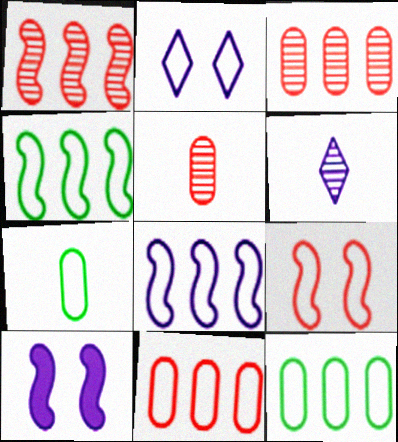[]